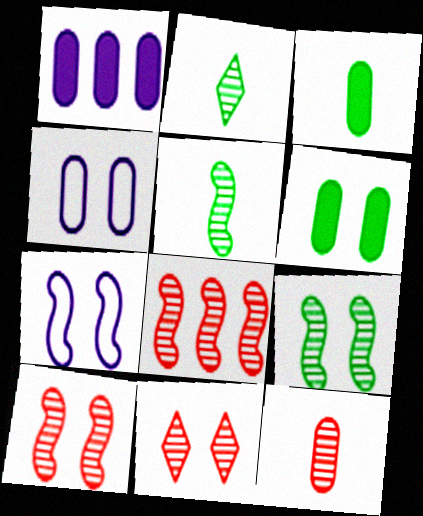[[6, 7, 11], 
[8, 11, 12]]